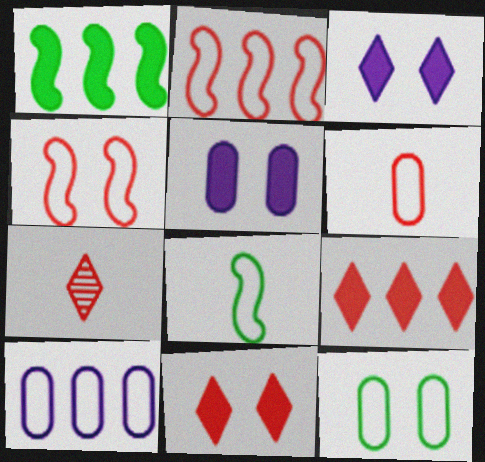[[6, 10, 12]]